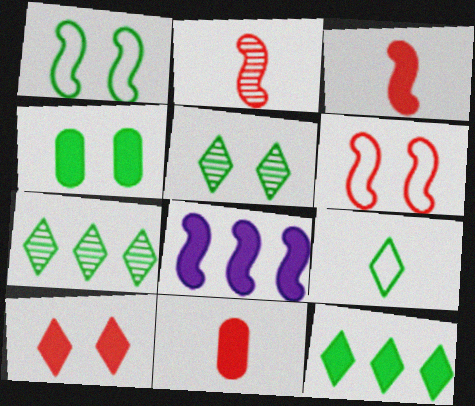[[1, 2, 8], 
[1, 4, 5], 
[5, 9, 12]]